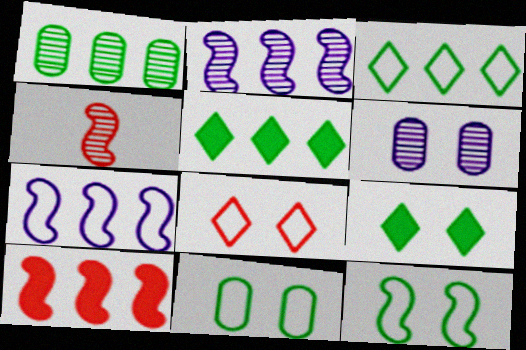[]